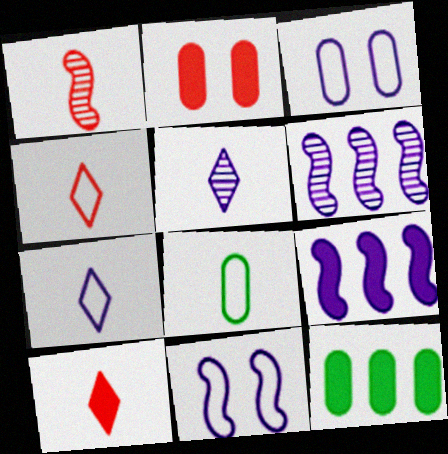[[3, 5, 9]]